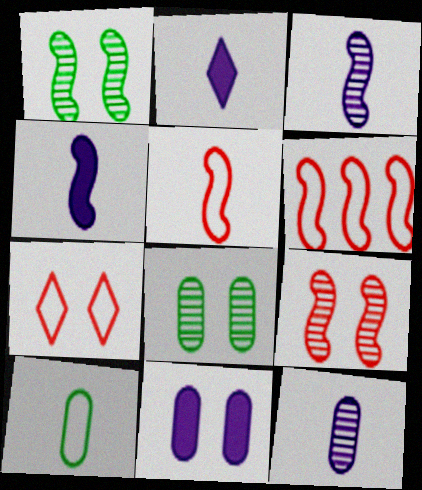[[1, 4, 6], 
[1, 7, 11], 
[2, 6, 8]]